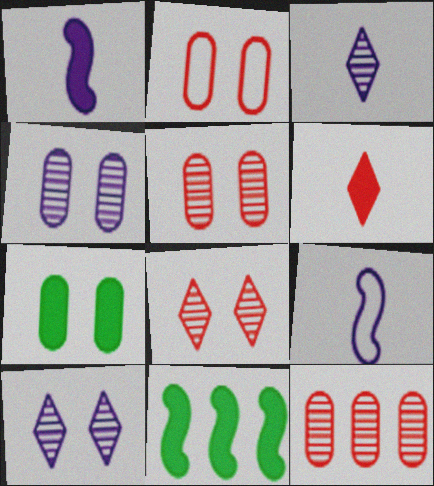[[2, 3, 11], 
[2, 4, 7]]